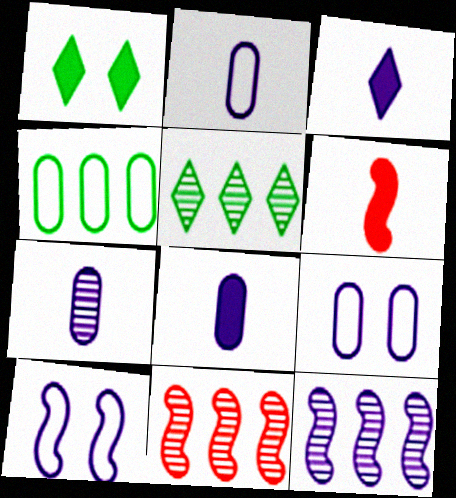[[1, 2, 11], 
[2, 7, 8], 
[3, 9, 12], 
[5, 6, 9]]